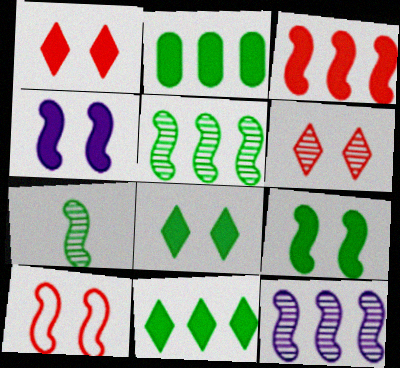[]